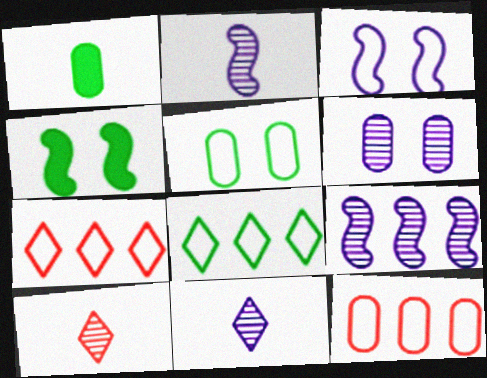[[1, 6, 12], 
[4, 11, 12], 
[6, 9, 11]]